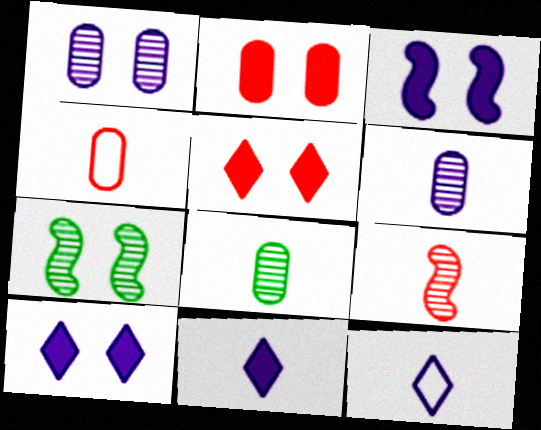[]